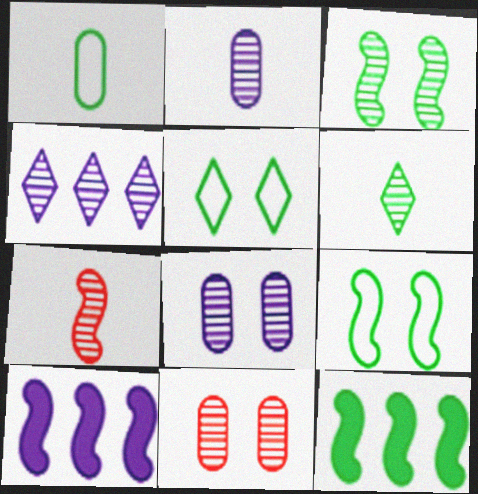[[2, 6, 7], 
[7, 9, 10]]